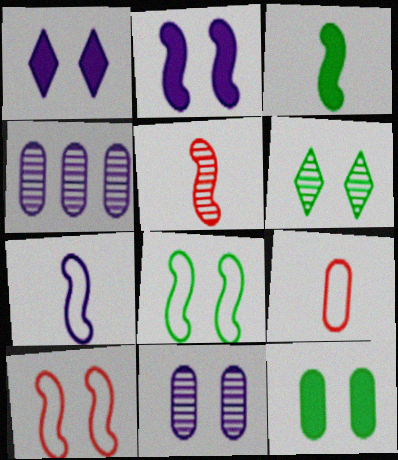[[1, 4, 7], 
[3, 5, 7], 
[4, 5, 6], 
[4, 9, 12], 
[6, 8, 12]]